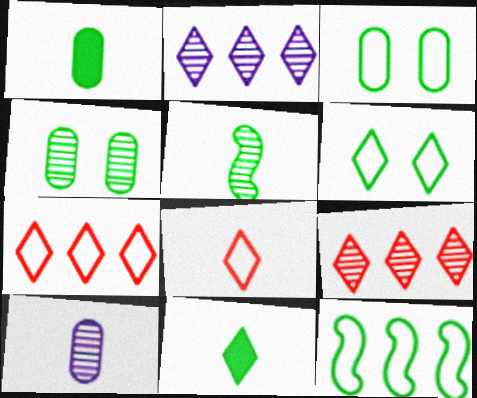[[4, 11, 12]]